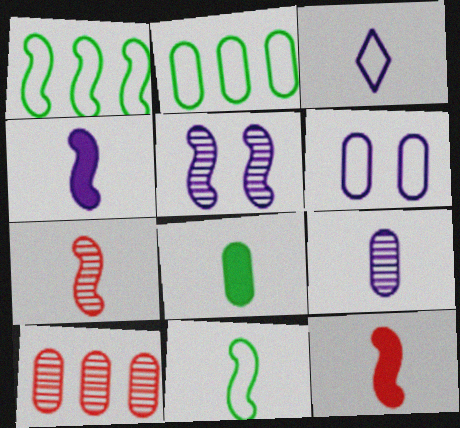[[1, 5, 12], 
[3, 4, 9], 
[3, 7, 8], 
[4, 7, 11], 
[6, 8, 10]]